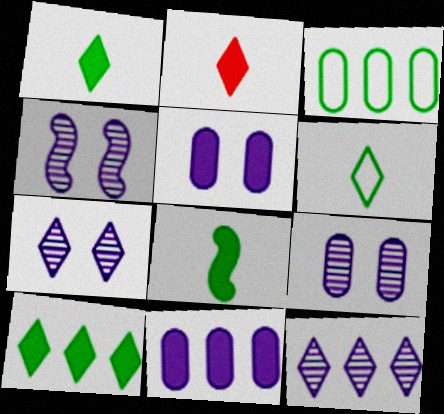[[2, 3, 4], 
[4, 7, 9]]